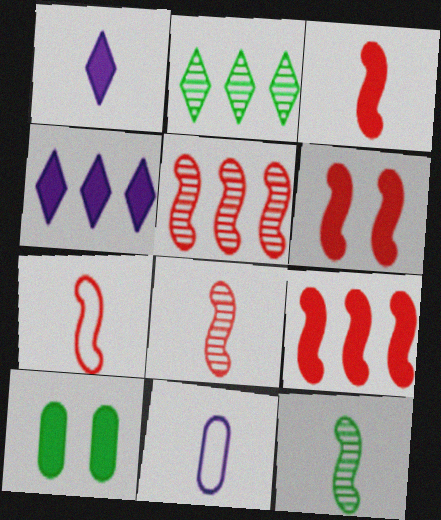[[1, 9, 10], 
[2, 6, 11], 
[3, 4, 10], 
[3, 6, 9], 
[3, 7, 8], 
[5, 6, 7]]